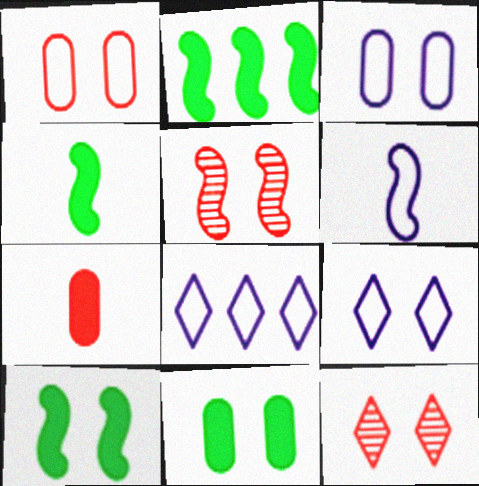[[2, 4, 10], 
[2, 5, 6], 
[3, 6, 8], 
[3, 10, 12], 
[5, 9, 11]]